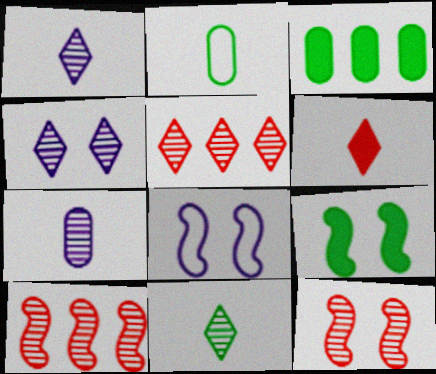[[4, 5, 11], 
[8, 9, 12]]